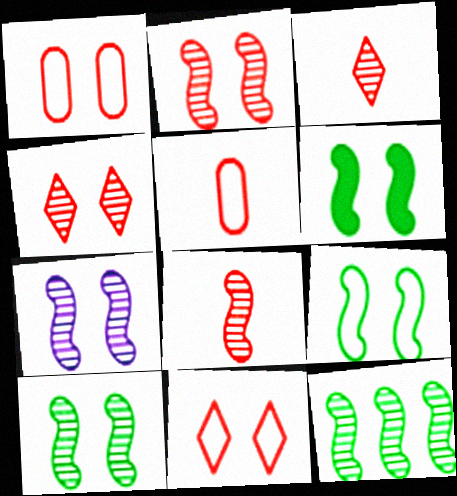[[2, 7, 10], 
[6, 9, 10], 
[7, 8, 12]]